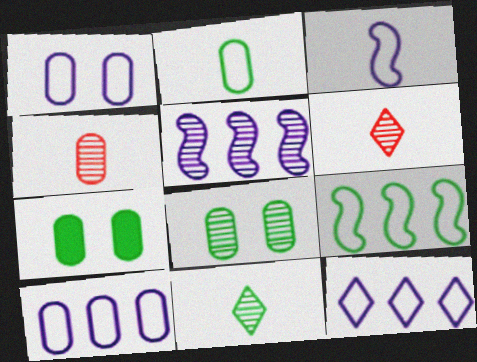[[1, 3, 12], 
[4, 7, 10], 
[5, 6, 8], 
[7, 9, 11]]